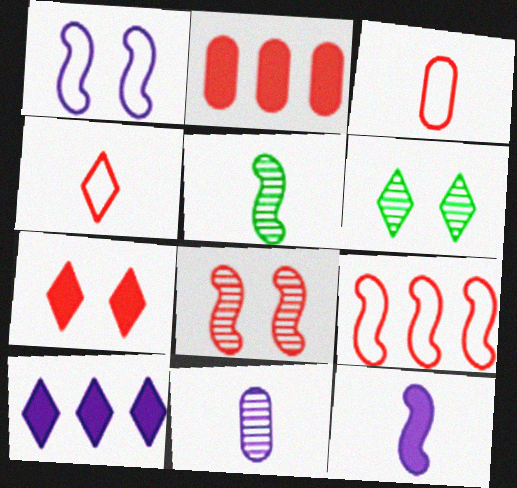[[1, 10, 11], 
[2, 4, 8], 
[4, 6, 10]]